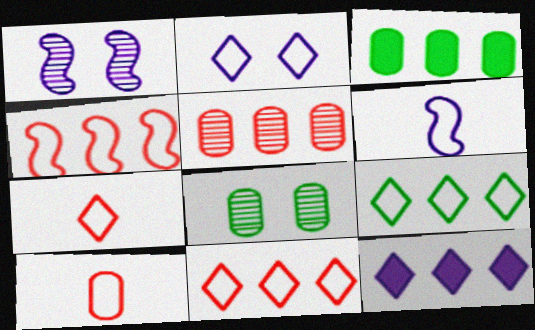[[1, 3, 7], 
[2, 7, 9]]